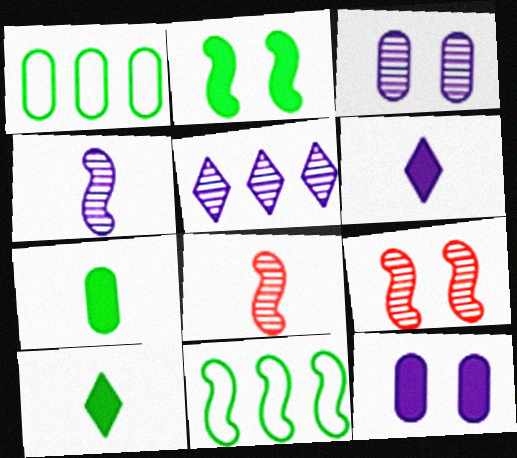[[1, 6, 9], 
[3, 4, 5]]